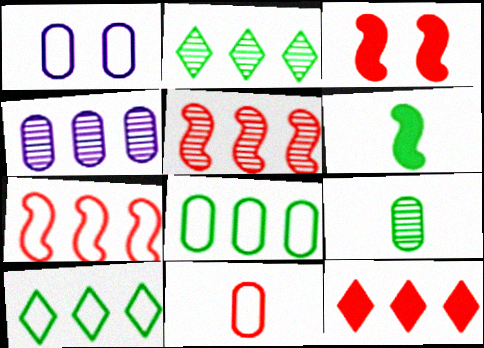[[1, 8, 11], 
[2, 4, 5]]